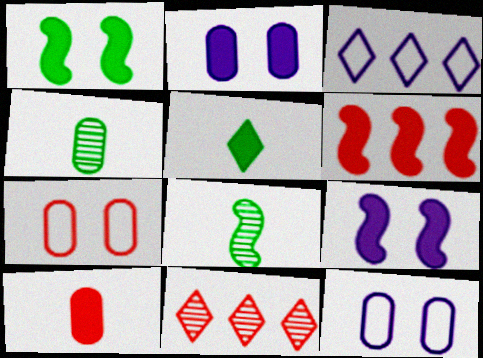[[2, 5, 6]]